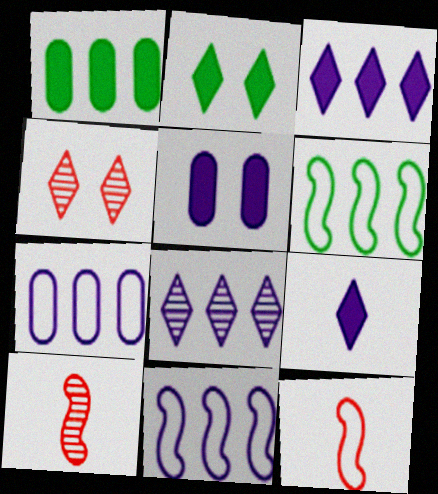[[2, 7, 10]]